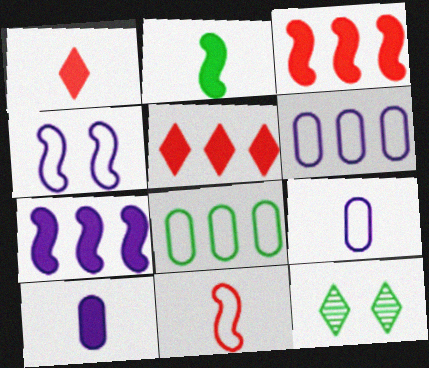[[1, 2, 10], 
[2, 8, 12], 
[3, 9, 12]]